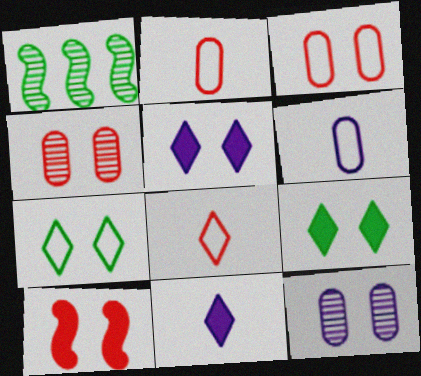[[1, 2, 5], 
[1, 3, 11], 
[7, 10, 12]]